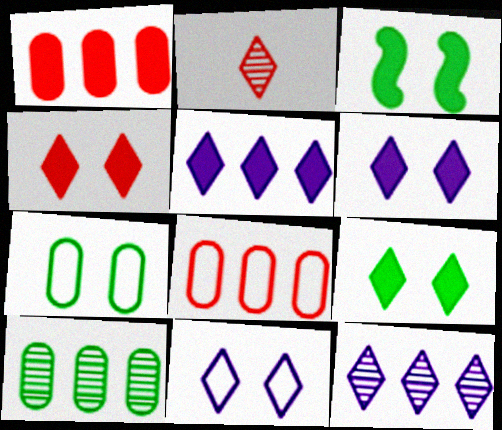[[4, 6, 9]]